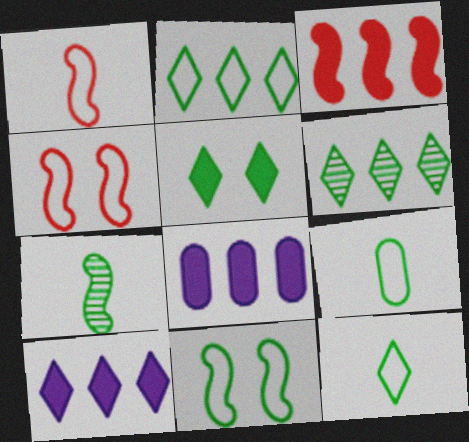[[2, 9, 11], 
[5, 6, 12]]